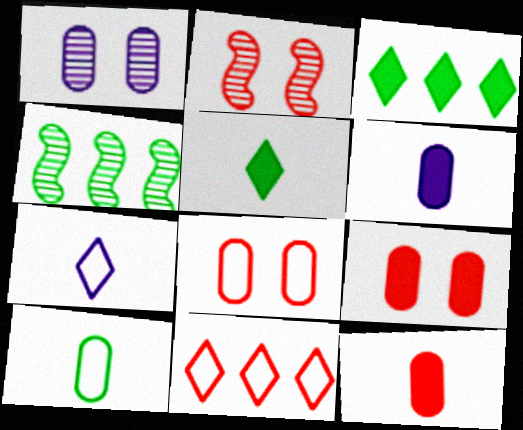[[2, 11, 12], 
[4, 7, 9]]